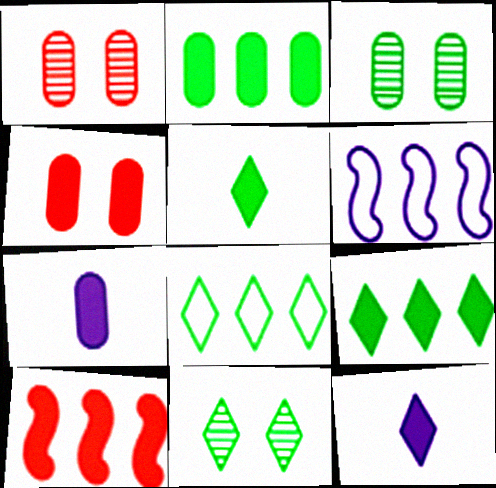[[1, 5, 6], 
[2, 4, 7], 
[5, 8, 11]]